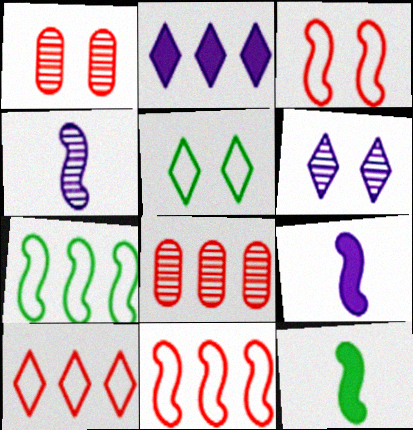[[2, 7, 8], 
[5, 8, 9]]